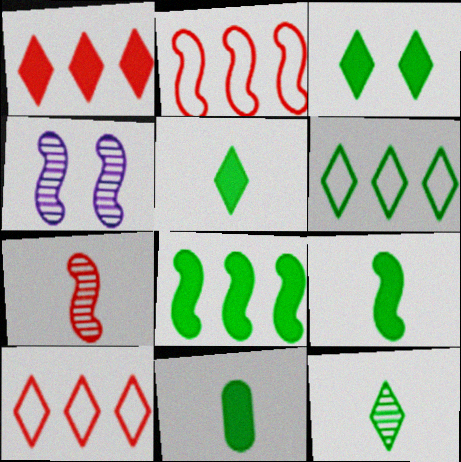[[2, 4, 9], 
[3, 6, 12], 
[3, 8, 11], 
[4, 10, 11], 
[5, 9, 11]]